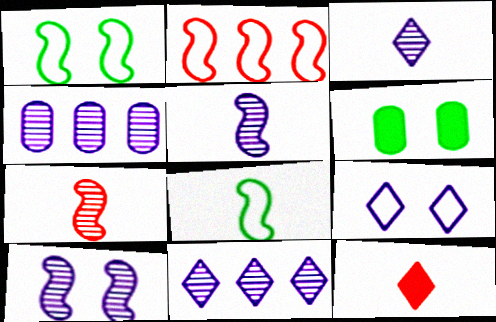[[1, 4, 12], 
[2, 3, 6], 
[3, 4, 10]]